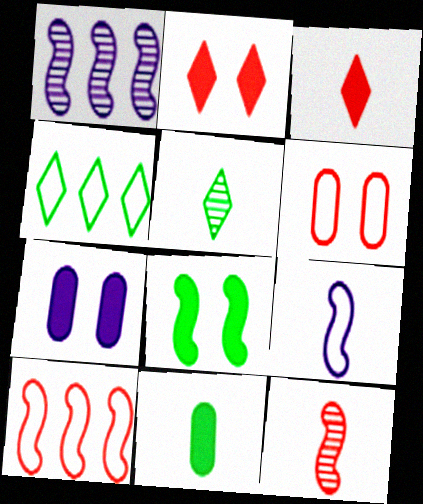[[2, 7, 8], 
[4, 6, 9], 
[4, 7, 12], 
[5, 7, 10]]